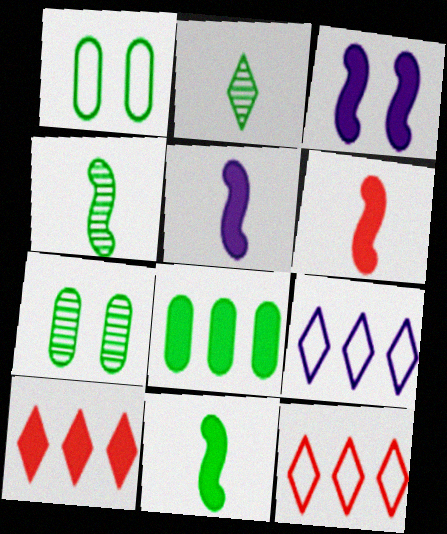[[5, 6, 11], 
[5, 7, 12], 
[6, 7, 9]]